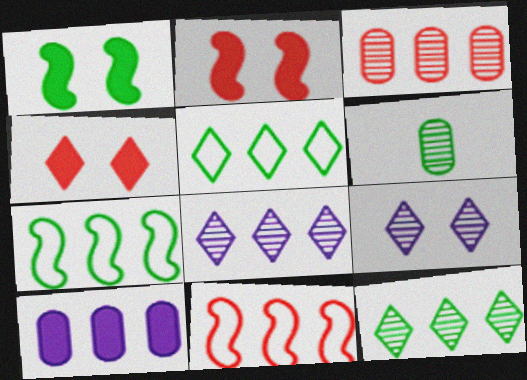[[1, 5, 6], 
[10, 11, 12]]